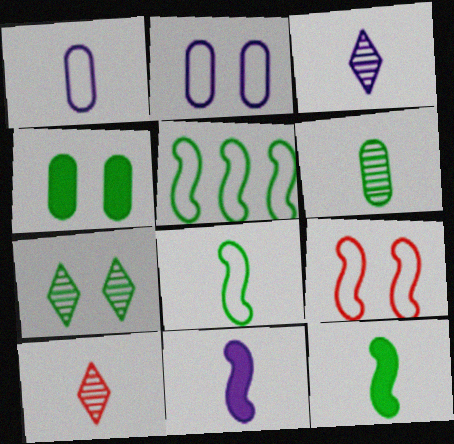[[1, 3, 11], 
[1, 10, 12]]